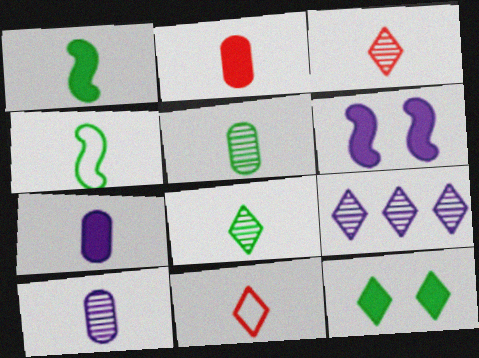[[1, 10, 11], 
[3, 4, 7], 
[9, 11, 12]]